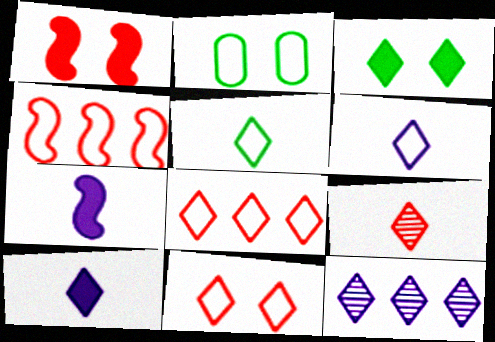[[2, 4, 6], 
[5, 9, 10]]